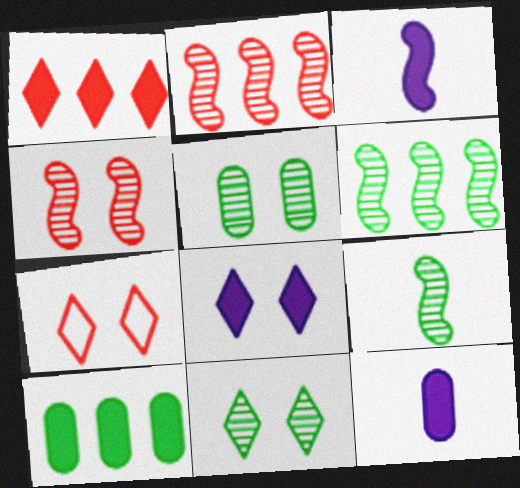[[6, 7, 12], 
[7, 8, 11]]